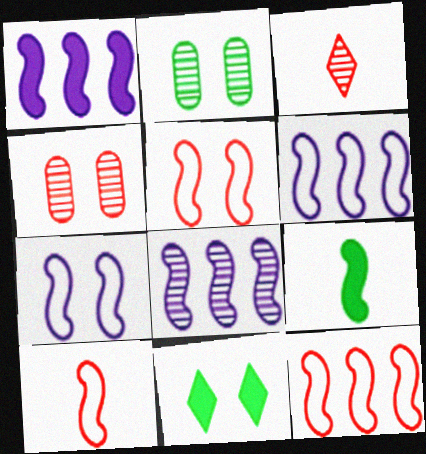[[1, 6, 8], 
[2, 3, 8], 
[4, 7, 11], 
[5, 8, 9], 
[5, 10, 12]]